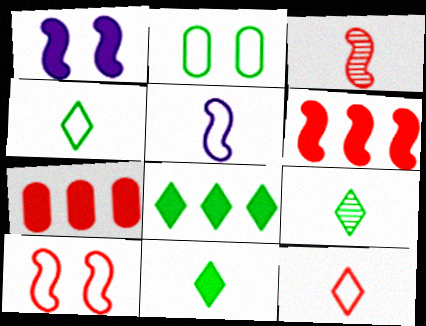[[1, 7, 11], 
[3, 6, 10], 
[4, 9, 11]]